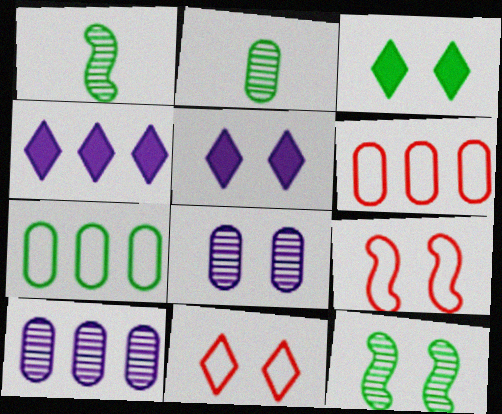[[1, 3, 7], 
[1, 5, 6], 
[2, 4, 9], 
[3, 8, 9]]